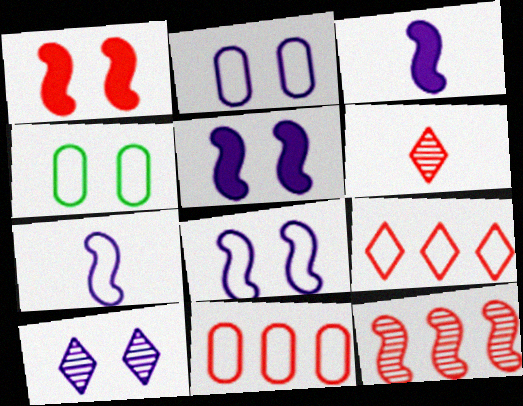[[1, 4, 10], 
[1, 6, 11], 
[2, 5, 10], 
[4, 7, 9]]